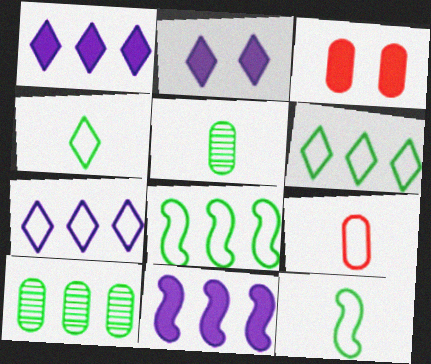[]